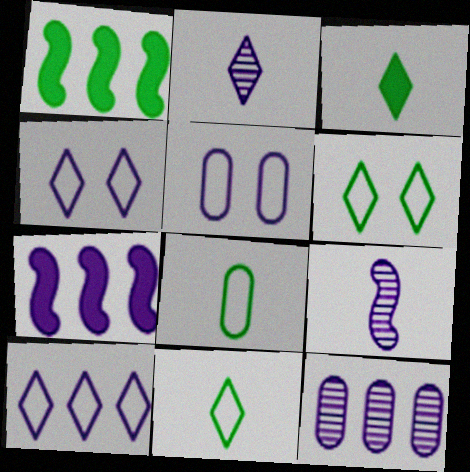[[2, 5, 7], 
[7, 10, 12]]